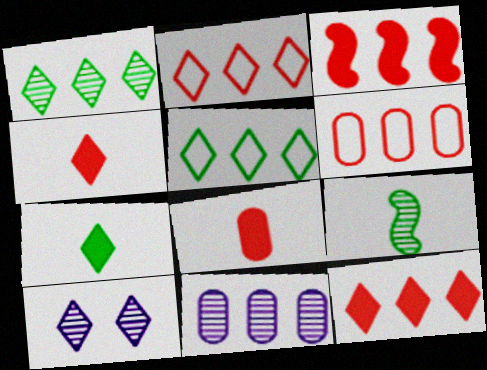[[2, 7, 10], 
[3, 5, 11], 
[4, 5, 10]]